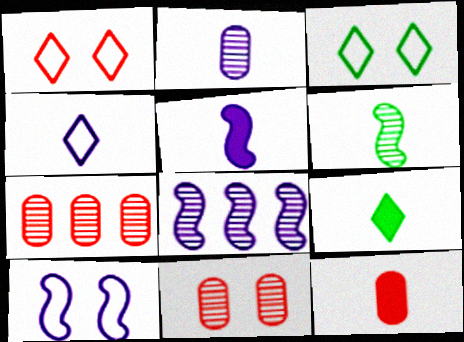[[2, 4, 5], 
[3, 5, 7], 
[3, 8, 12], 
[4, 6, 12], 
[5, 8, 10], 
[5, 9, 12], 
[7, 9, 10]]